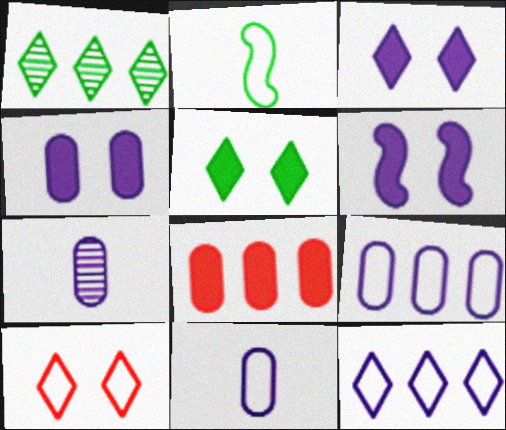[[2, 9, 10], 
[3, 4, 6], 
[4, 7, 9], 
[6, 7, 12]]